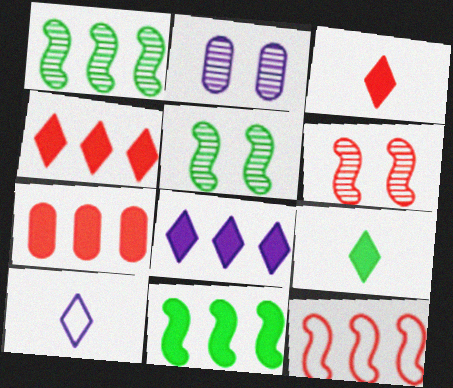[[2, 9, 12], 
[5, 7, 10], 
[7, 8, 11]]